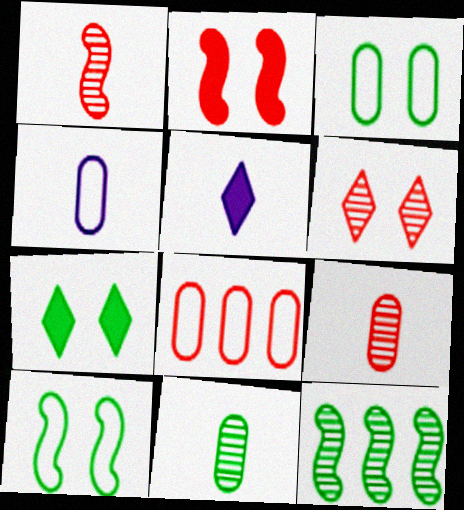[[3, 4, 8]]